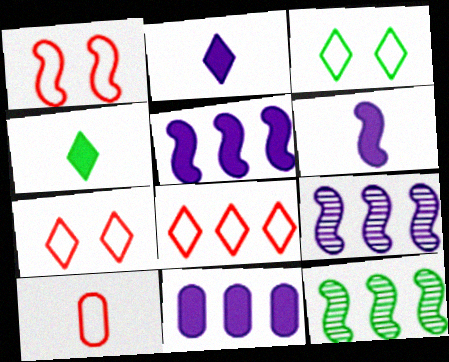[[1, 6, 12], 
[1, 8, 10], 
[8, 11, 12]]